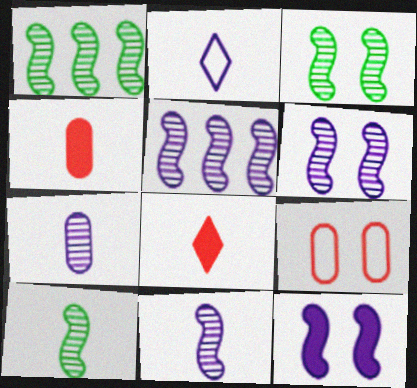[[1, 3, 10], 
[2, 4, 10], 
[5, 6, 11]]